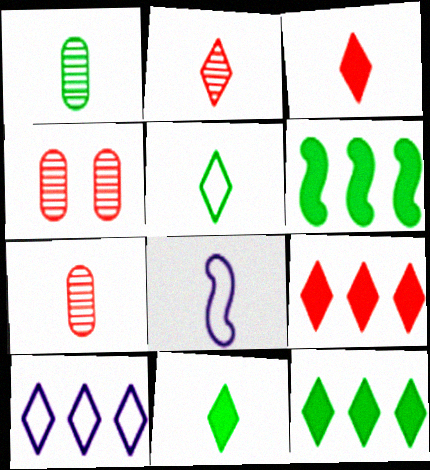[[1, 3, 8], 
[4, 8, 12], 
[7, 8, 11]]